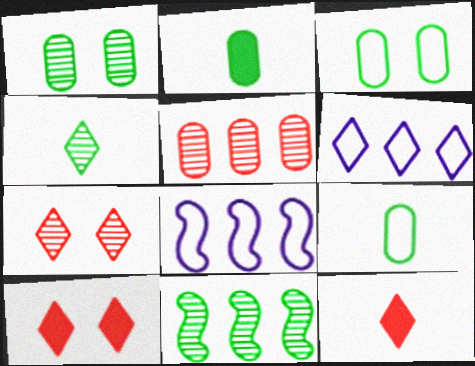[[1, 4, 11], 
[1, 8, 12], 
[2, 7, 8], 
[4, 6, 10]]